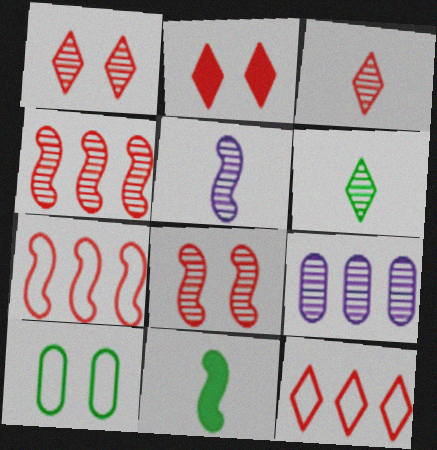[[2, 3, 12], 
[6, 8, 9]]